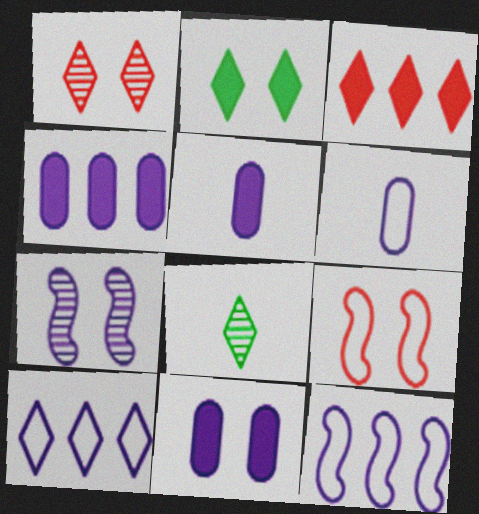[[4, 5, 11], 
[4, 8, 9], 
[5, 7, 10]]